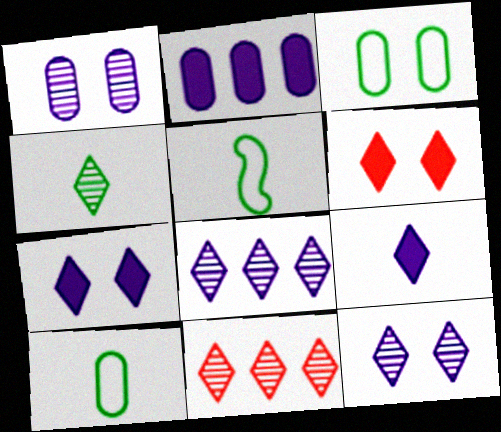[[4, 11, 12]]